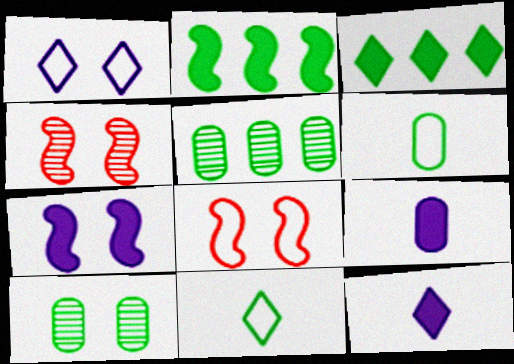[[2, 10, 11], 
[5, 8, 12]]